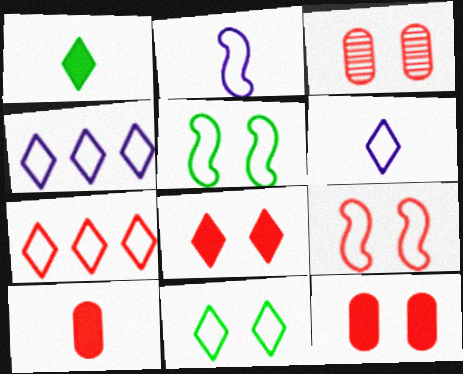[[3, 8, 9], 
[6, 7, 11]]